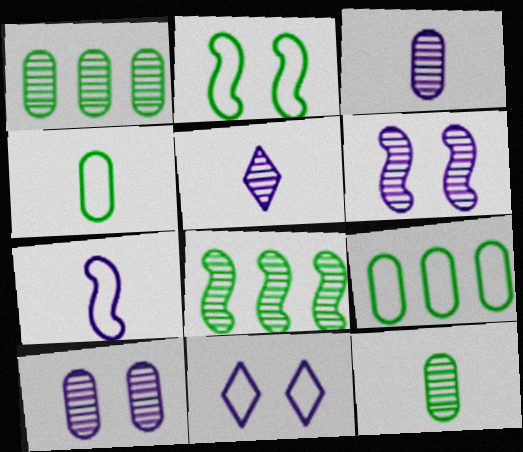[]